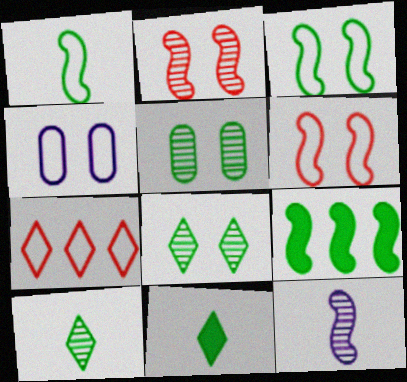[[1, 4, 7], 
[6, 9, 12]]